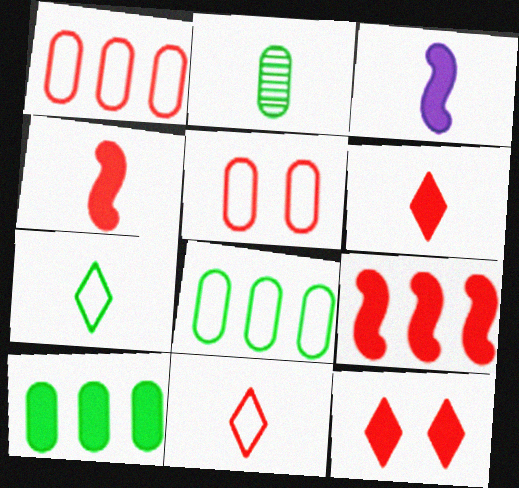[[2, 3, 11], 
[3, 10, 12]]